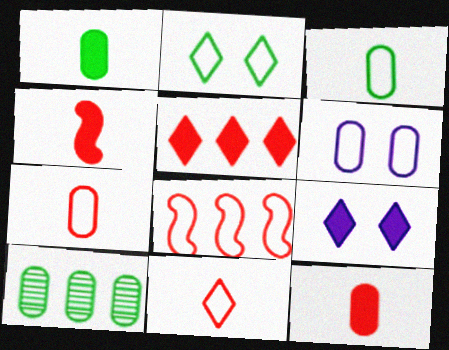[[6, 10, 12]]